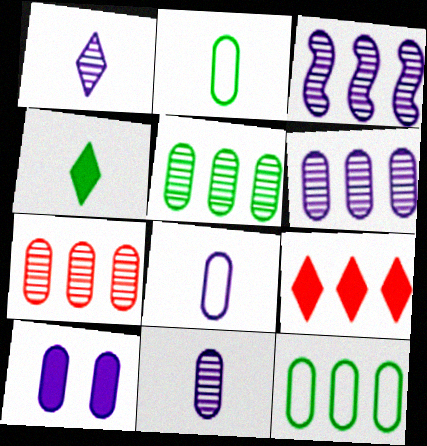[[2, 7, 10], 
[3, 9, 12], 
[5, 6, 7], 
[6, 8, 10]]